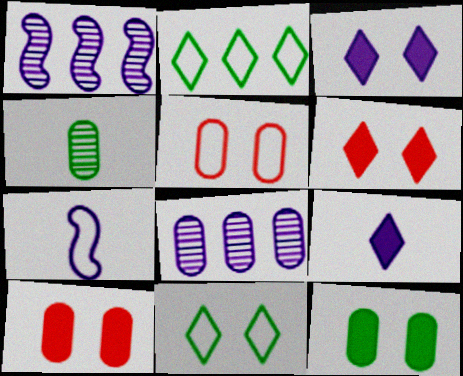[[2, 5, 7], 
[3, 7, 8]]